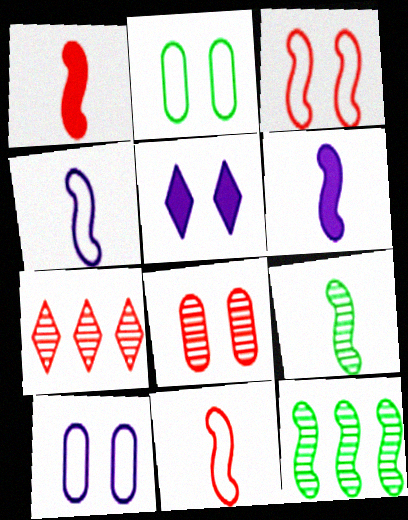[[1, 4, 9], 
[2, 6, 7], 
[3, 6, 12], 
[6, 9, 11]]